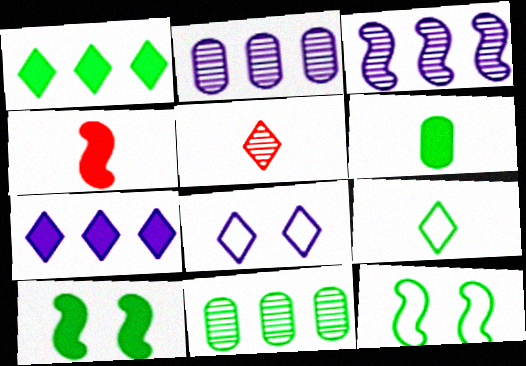[[1, 5, 8], 
[1, 6, 10], 
[3, 4, 12], 
[4, 8, 11], 
[9, 10, 11]]